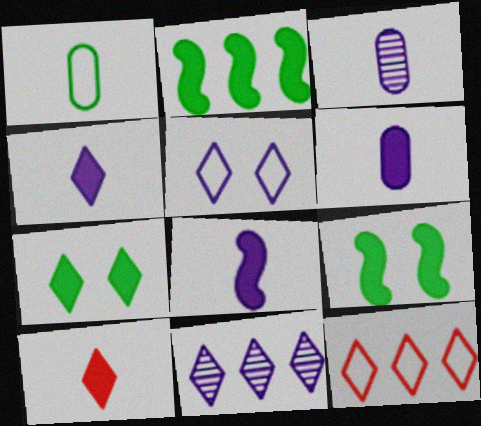[[3, 9, 12], 
[4, 5, 11], 
[4, 6, 8]]